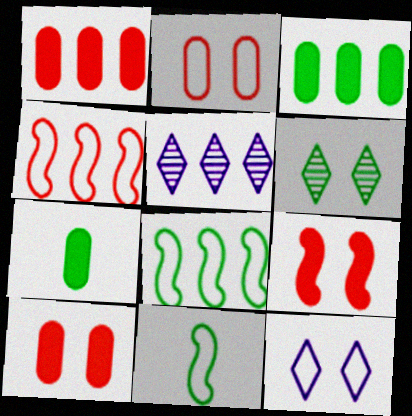[[1, 5, 8], 
[3, 4, 5], 
[3, 6, 11], 
[5, 10, 11], 
[6, 7, 8]]